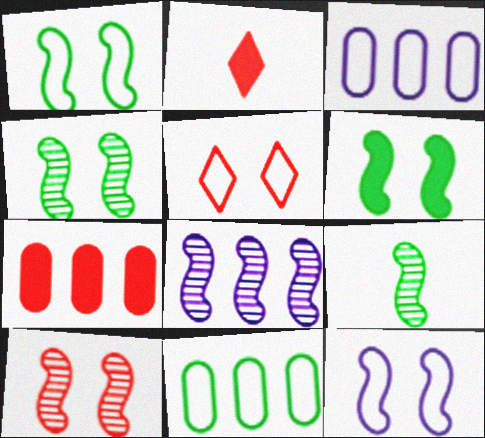[[1, 4, 6], 
[2, 3, 4], 
[6, 10, 12], 
[8, 9, 10]]